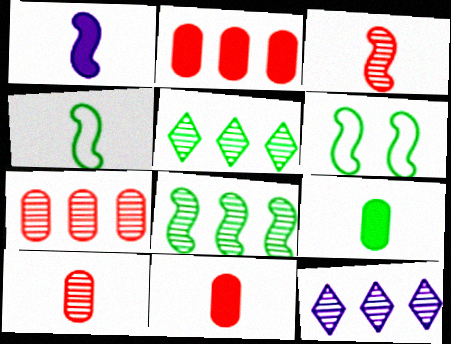[[1, 3, 4], 
[5, 6, 9], 
[6, 11, 12], 
[7, 8, 12]]